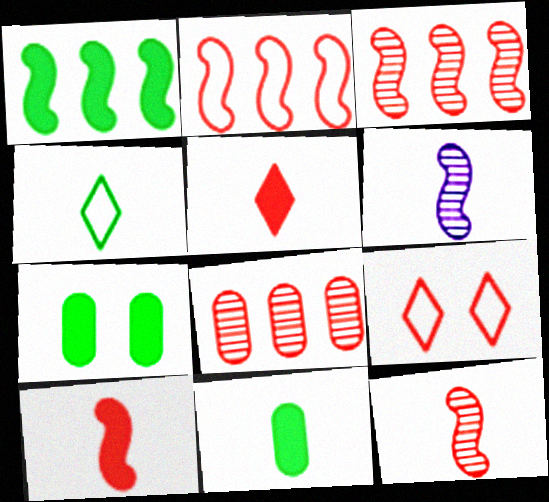[[8, 9, 10]]